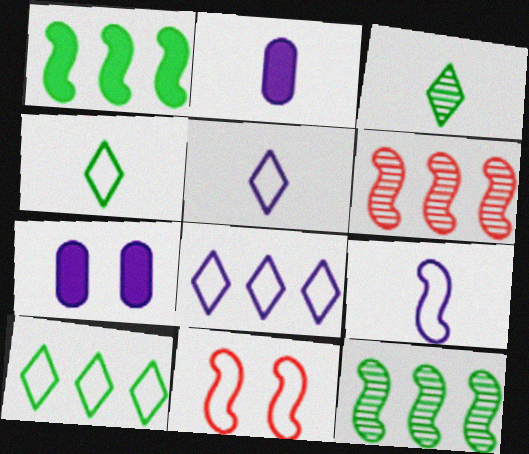[[4, 6, 7]]